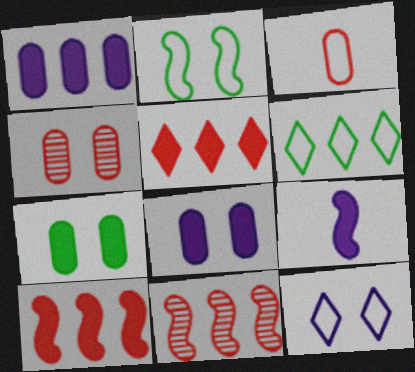[[1, 6, 11], 
[2, 9, 11], 
[4, 6, 9], 
[5, 7, 9]]